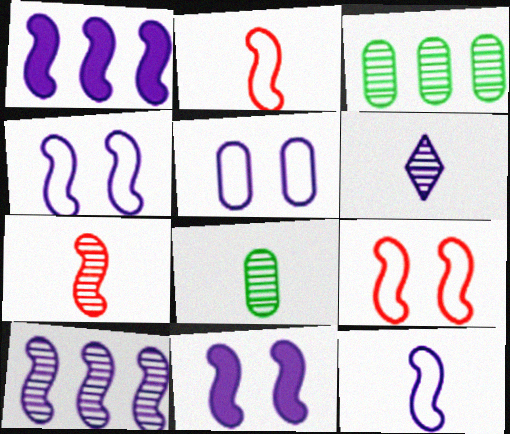[[1, 5, 6], 
[6, 7, 8], 
[10, 11, 12]]